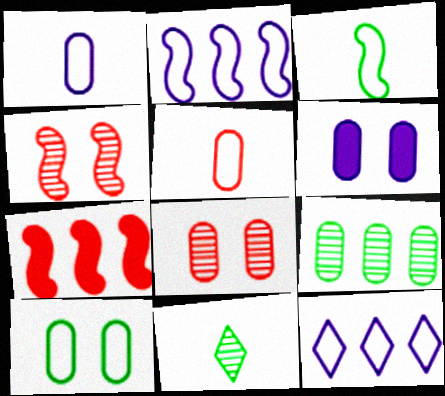[[5, 6, 9], 
[6, 8, 10], 
[7, 9, 12]]